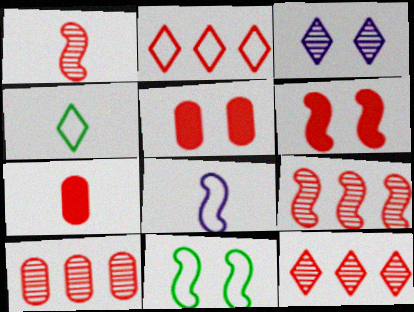[[1, 2, 5], 
[3, 5, 11], 
[9, 10, 12]]